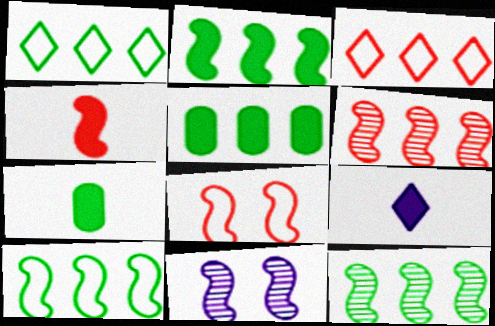[[1, 5, 12], 
[2, 10, 12], 
[3, 7, 11], 
[4, 6, 8], 
[4, 7, 9], 
[4, 10, 11]]